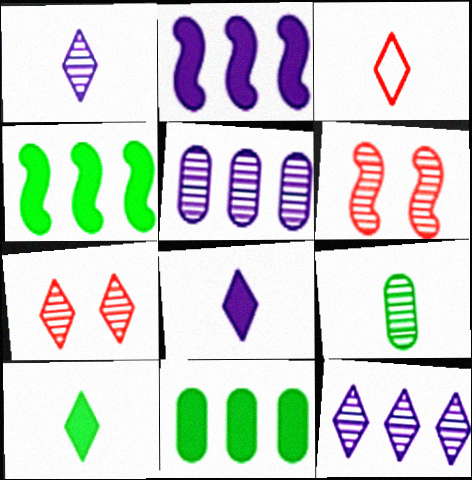[[1, 3, 10], 
[6, 9, 12]]